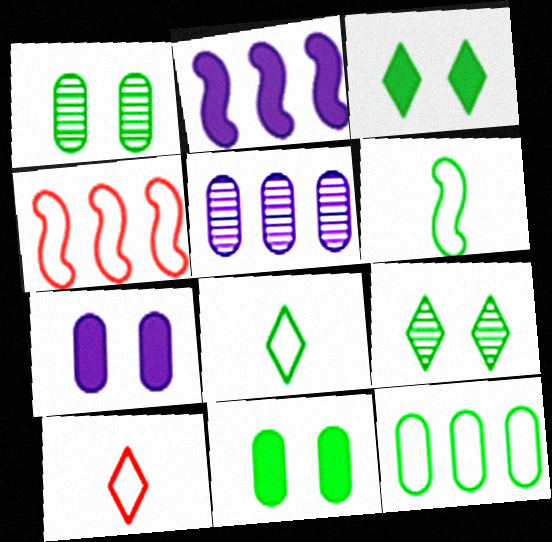[[1, 2, 10]]